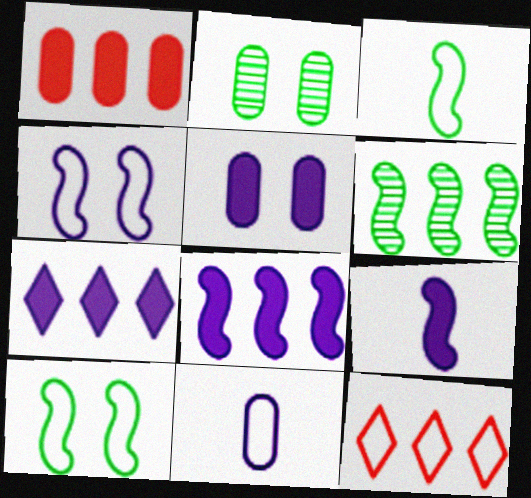[[1, 2, 11], 
[2, 9, 12], 
[5, 7, 9], 
[10, 11, 12]]